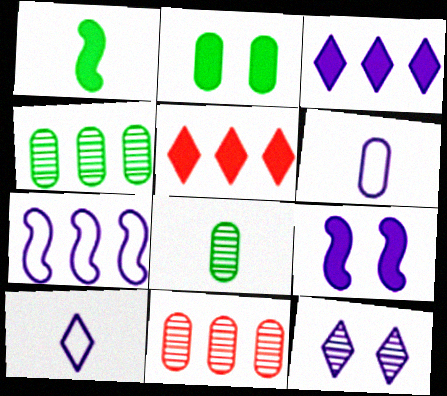[[2, 6, 11], 
[3, 10, 12], 
[4, 5, 7]]